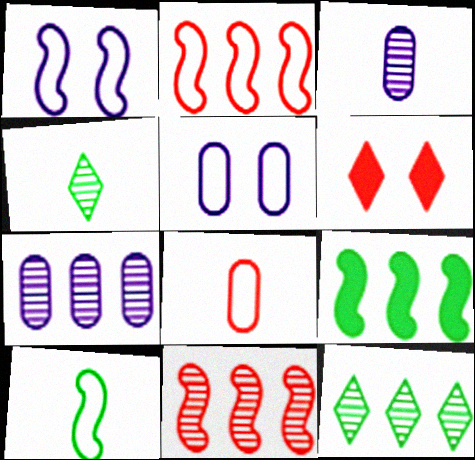[[1, 2, 10], 
[6, 7, 10], 
[6, 8, 11], 
[7, 11, 12]]